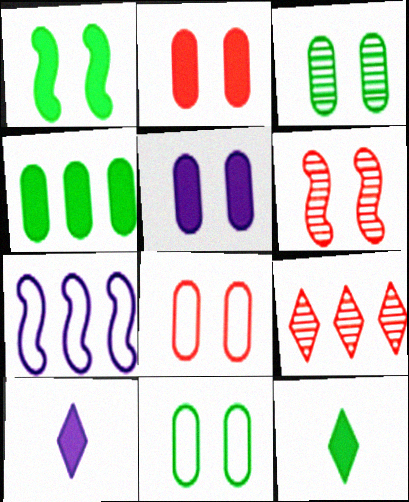[[1, 4, 12], 
[3, 5, 8], 
[4, 7, 9]]